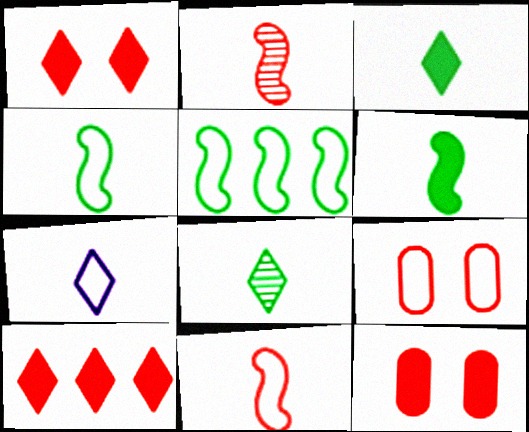[[2, 9, 10], 
[5, 7, 9]]